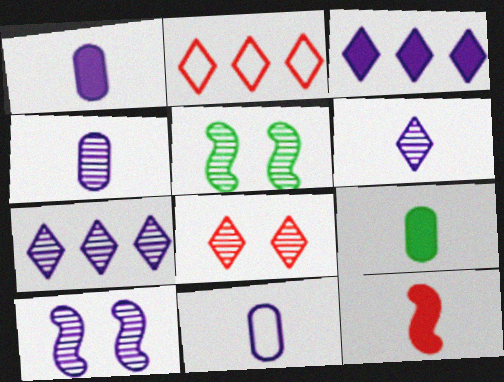[[1, 2, 5], 
[1, 4, 11], 
[2, 9, 10], 
[3, 10, 11], 
[4, 7, 10]]